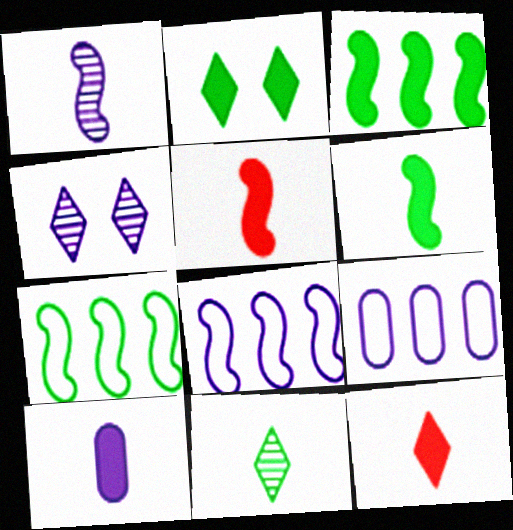[[4, 8, 10], 
[6, 10, 12]]